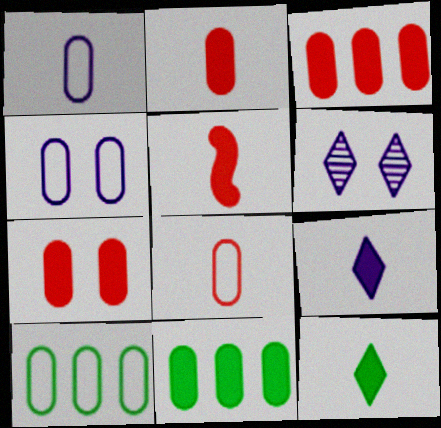[[2, 3, 7], 
[4, 8, 10], 
[5, 6, 10]]